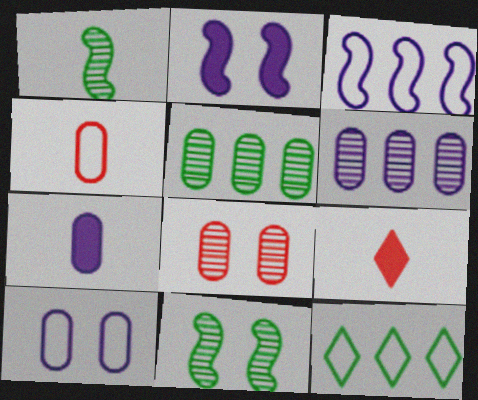[[6, 7, 10]]